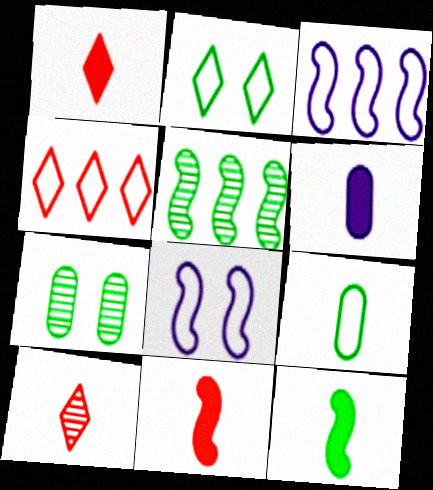[[1, 3, 7], 
[1, 6, 12], 
[4, 8, 9], 
[5, 8, 11]]